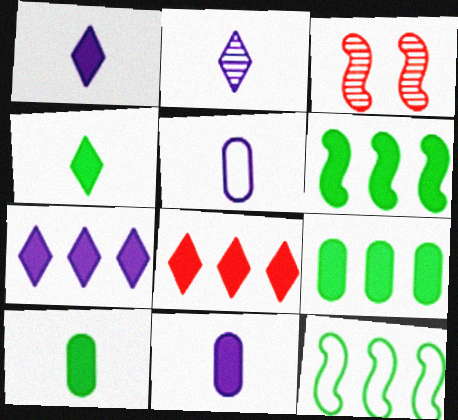[]